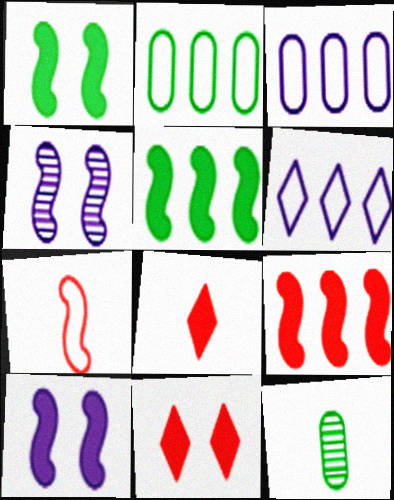[[2, 4, 8], 
[4, 5, 7]]